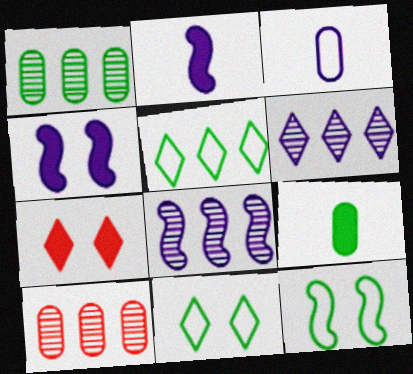[[2, 10, 11], 
[3, 4, 6]]